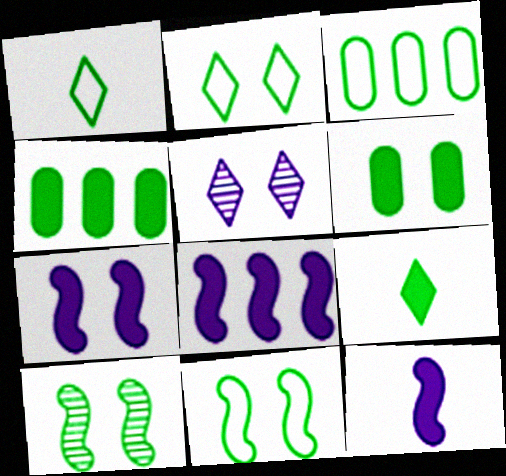[[1, 3, 11], 
[1, 4, 10], 
[2, 6, 10], 
[3, 9, 10], 
[7, 8, 12]]